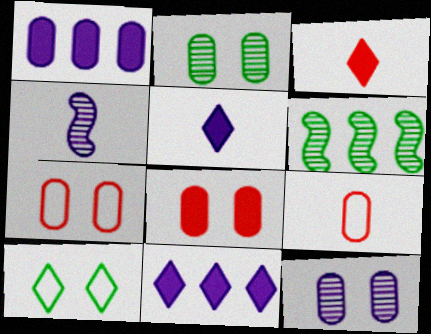[[1, 2, 9], 
[5, 6, 7]]